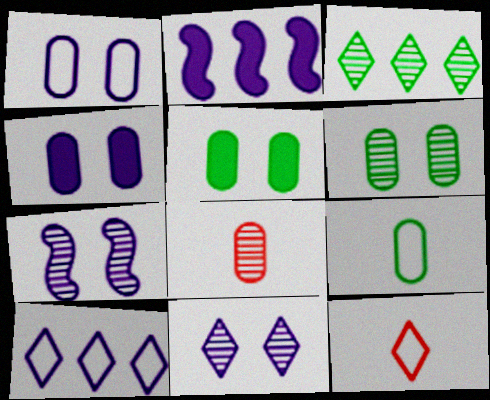[[2, 6, 12], 
[3, 7, 8]]